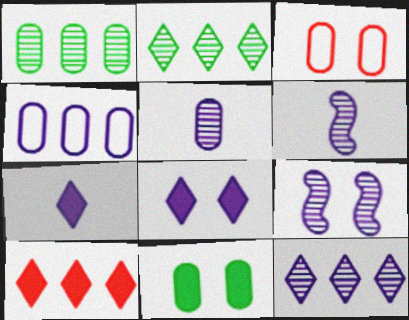[[4, 6, 8], 
[4, 7, 9], 
[5, 9, 12]]